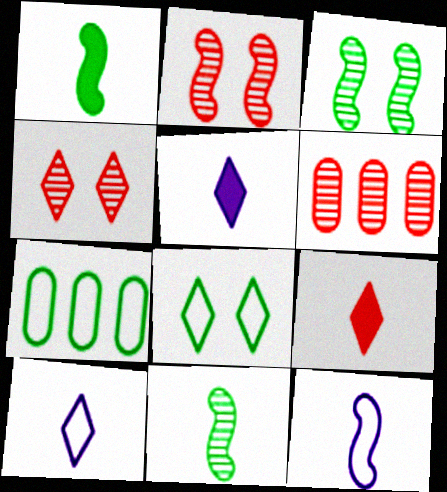[[2, 5, 7]]